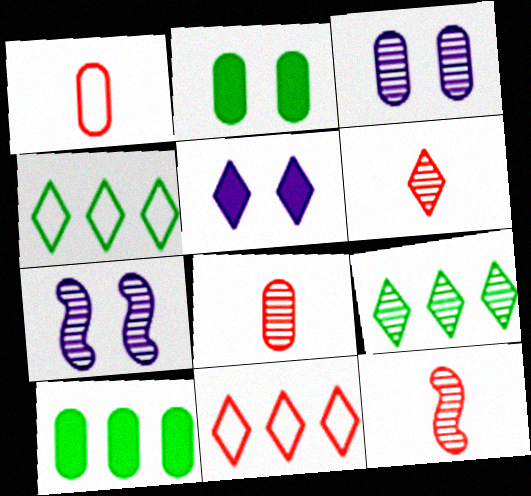[[1, 3, 10], 
[3, 9, 12], 
[4, 5, 6], 
[6, 8, 12], 
[7, 8, 9]]